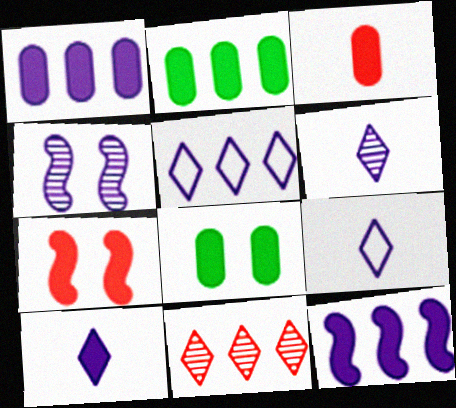[[1, 3, 8], 
[1, 4, 9], 
[2, 7, 10], 
[6, 9, 10]]